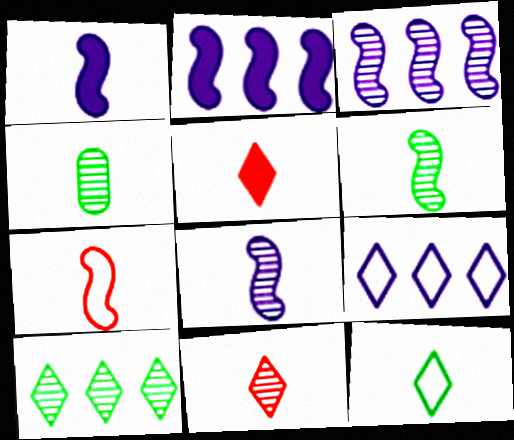[[1, 6, 7], 
[4, 8, 11]]